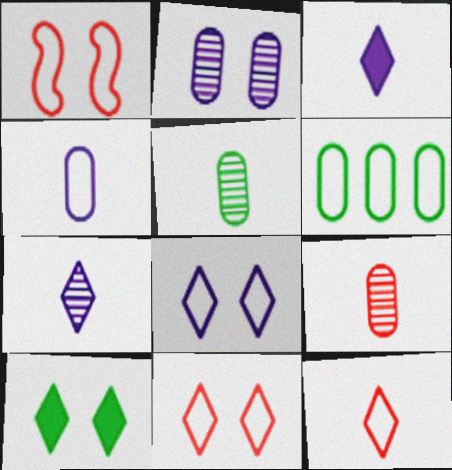[[1, 2, 10]]